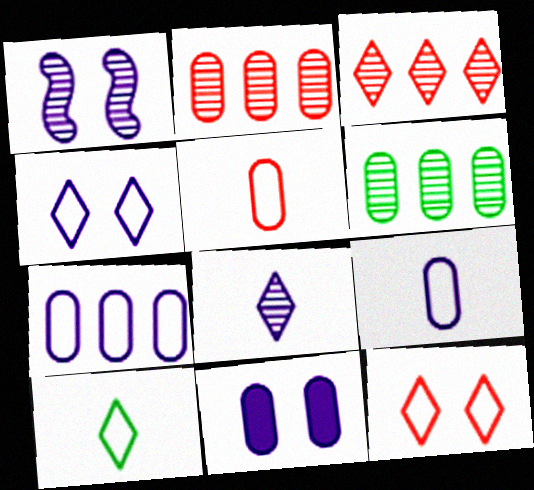[[1, 4, 11], 
[5, 6, 11]]